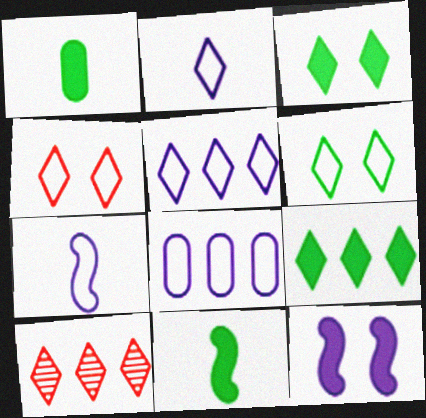[[2, 3, 10], 
[5, 9, 10]]